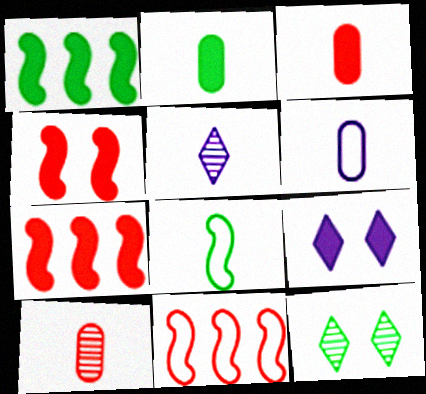[[1, 3, 9], 
[2, 6, 10], 
[2, 7, 9], 
[3, 5, 8], 
[6, 7, 12]]